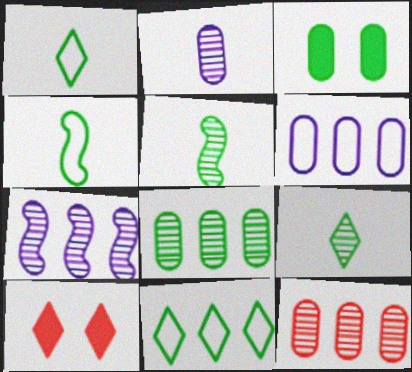[[3, 5, 11], 
[5, 6, 10]]